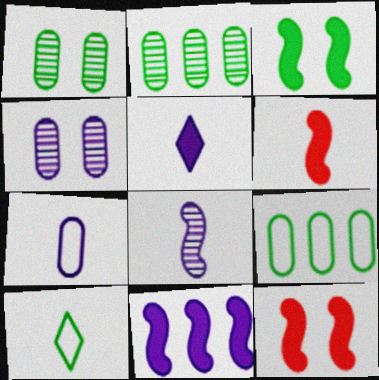[[2, 3, 10], 
[3, 6, 11], 
[5, 7, 8]]